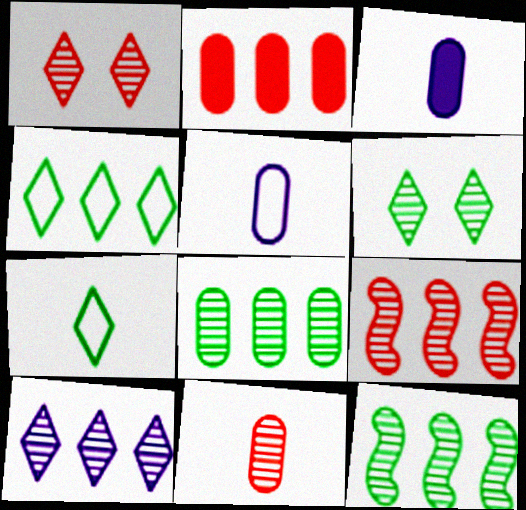[[1, 9, 11], 
[8, 9, 10]]